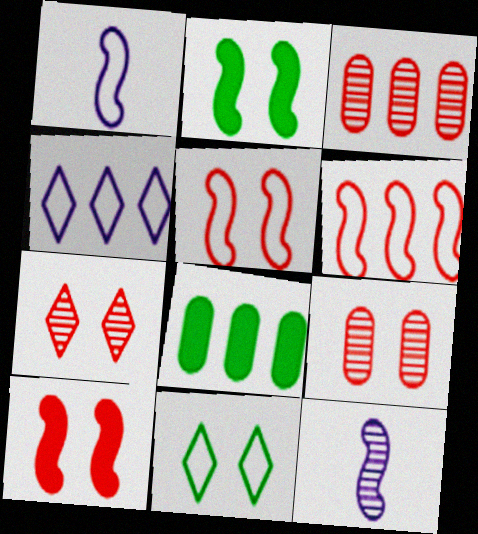[[1, 7, 8], 
[2, 6, 12]]